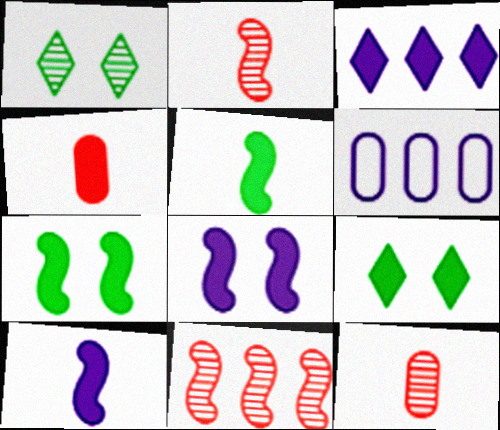[[2, 6, 9], 
[3, 4, 7]]